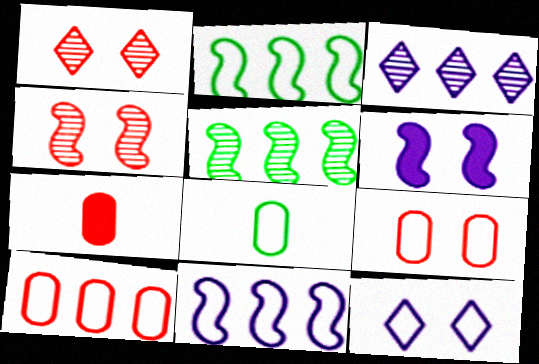[[5, 7, 12]]